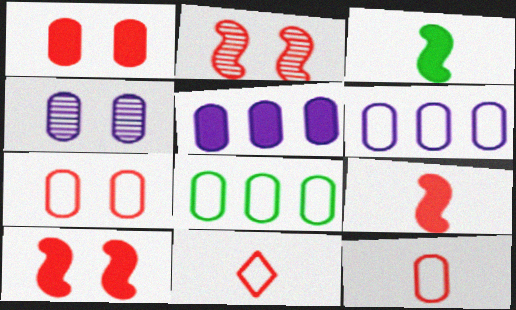[]